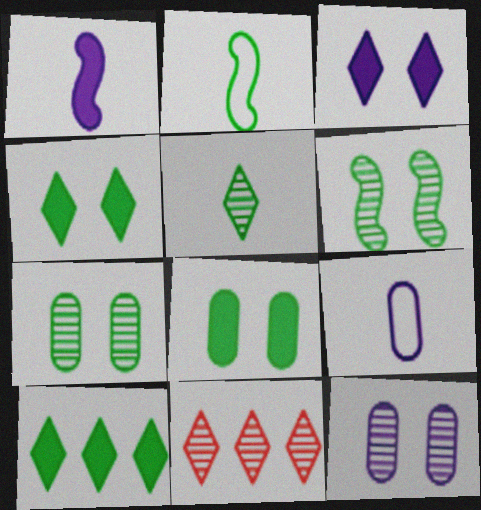[[2, 7, 10]]